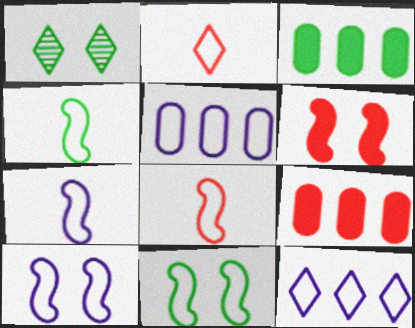[[1, 3, 4], 
[1, 7, 9], 
[2, 5, 11], 
[4, 7, 8]]